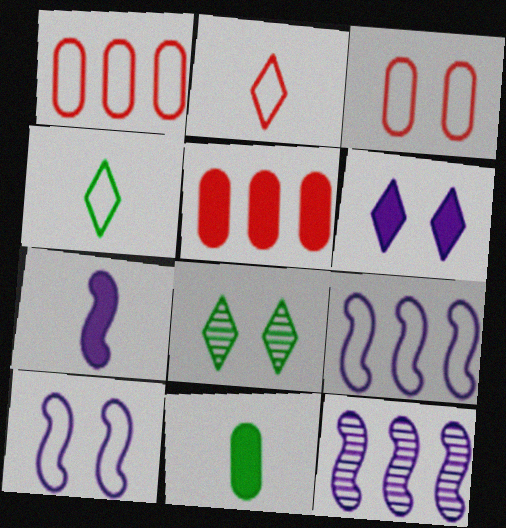[[1, 4, 10], 
[1, 7, 8], 
[3, 4, 9], 
[7, 10, 12]]